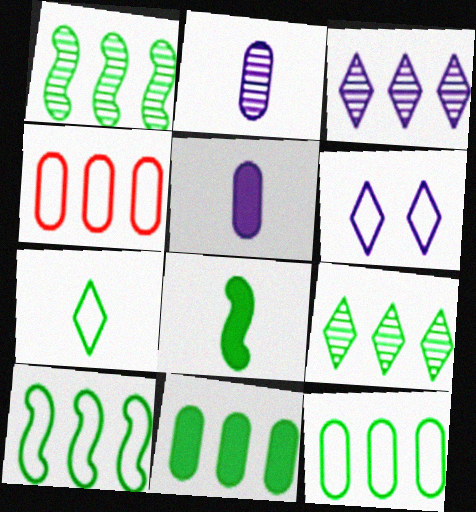[[9, 10, 11]]